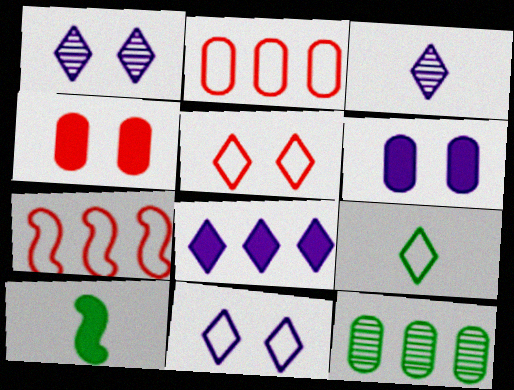[[1, 2, 10], 
[3, 8, 11], 
[4, 8, 10], 
[7, 8, 12]]